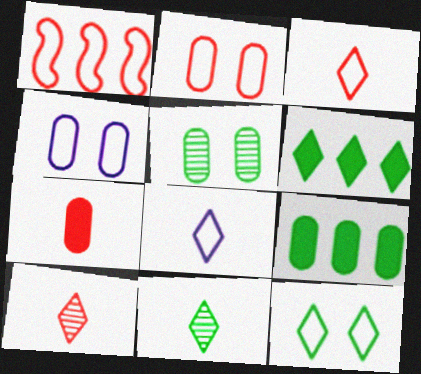[[1, 2, 3], 
[6, 11, 12]]